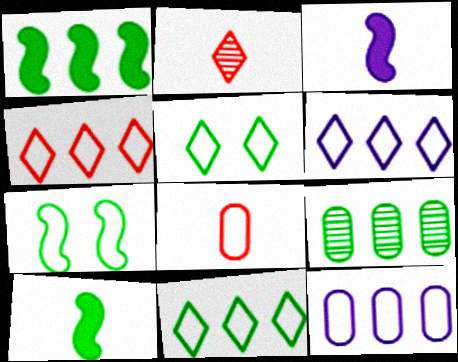[[1, 9, 11], 
[4, 6, 11], 
[5, 9, 10], 
[6, 7, 8]]